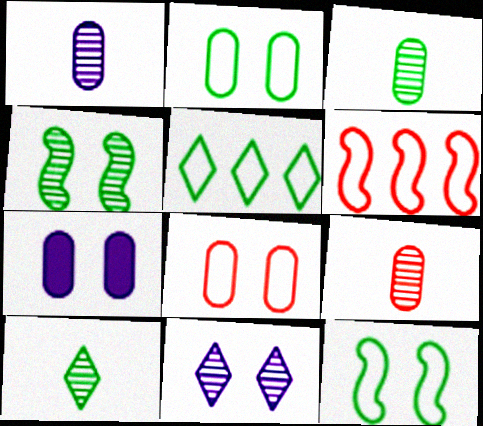[[1, 3, 9], 
[6, 7, 10]]